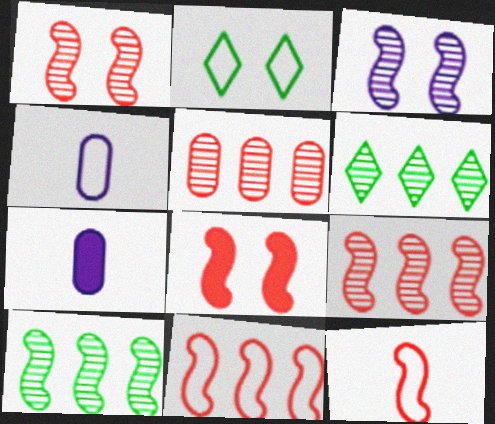[[2, 4, 11], 
[2, 7, 9], 
[4, 6, 8], 
[8, 9, 12]]